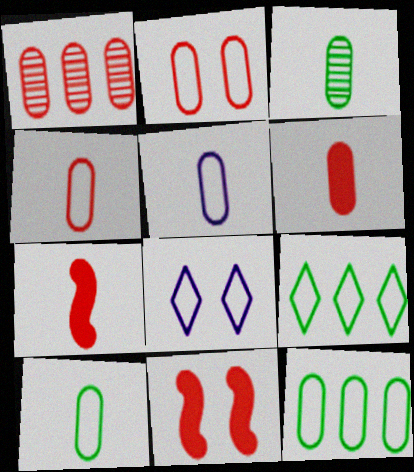[[1, 2, 6], 
[2, 5, 12], 
[3, 5, 6], 
[4, 5, 10]]